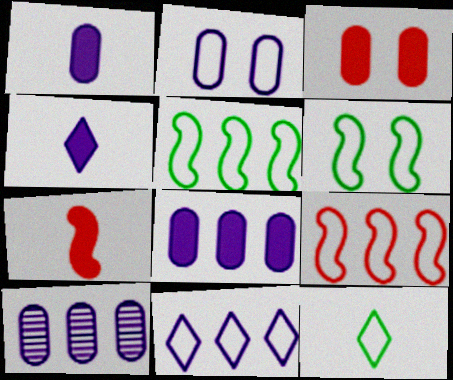[[1, 2, 10], 
[2, 9, 12]]